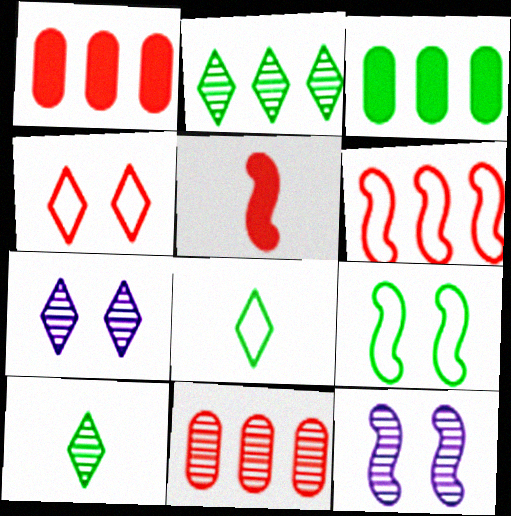[[1, 8, 12], 
[3, 9, 10], 
[4, 5, 11], 
[10, 11, 12]]